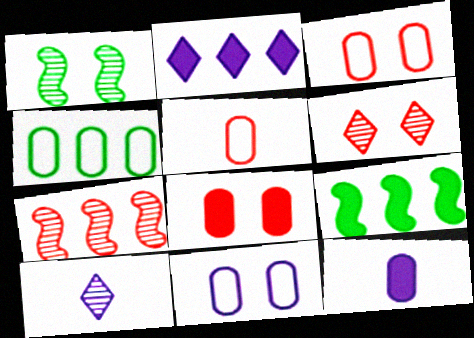[[1, 2, 5], 
[2, 4, 7], 
[3, 9, 10], 
[4, 5, 11]]